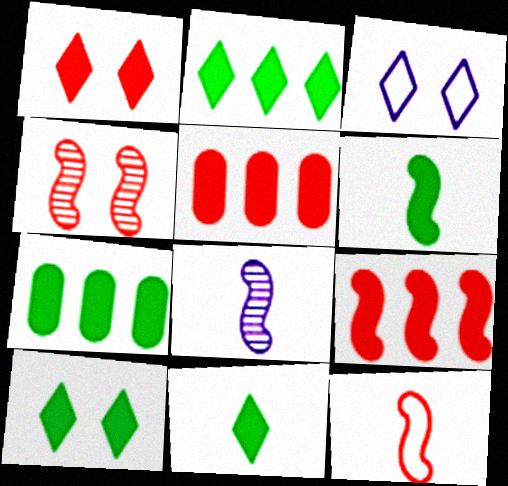[[2, 10, 11], 
[4, 9, 12], 
[6, 7, 10], 
[6, 8, 12]]